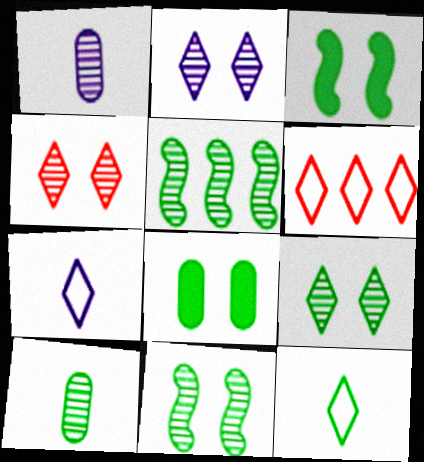[[1, 3, 6], 
[1, 4, 5], 
[2, 4, 9], 
[5, 8, 12], 
[5, 9, 10]]